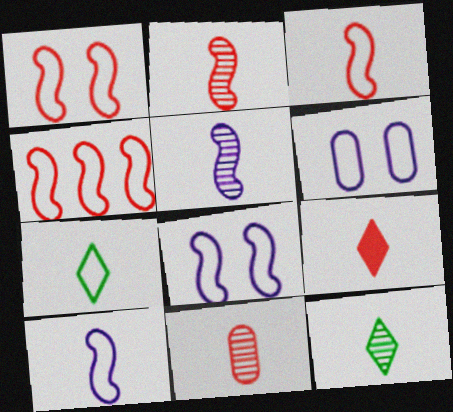[[1, 3, 4], 
[3, 9, 11], 
[4, 6, 7], 
[5, 11, 12]]